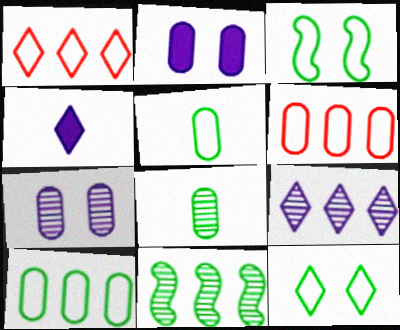[[2, 6, 8]]